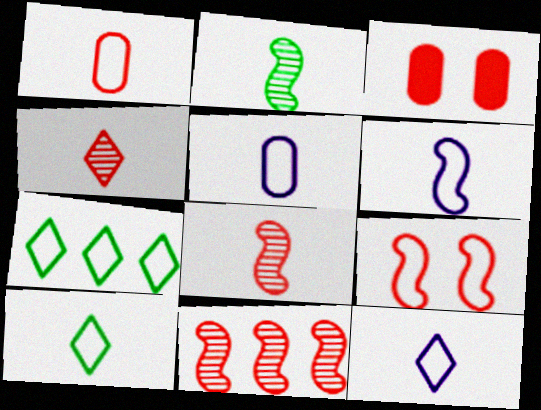[[1, 6, 10], 
[5, 6, 12], 
[5, 7, 9]]